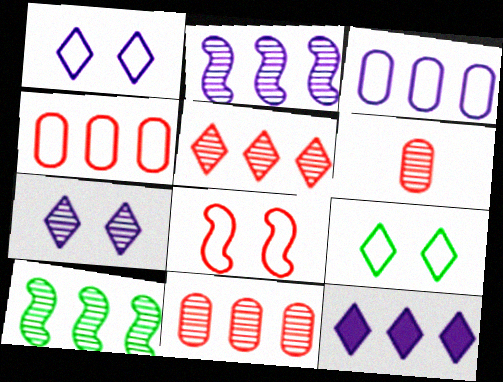[[2, 3, 12], 
[4, 10, 12], 
[6, 7, 10]]